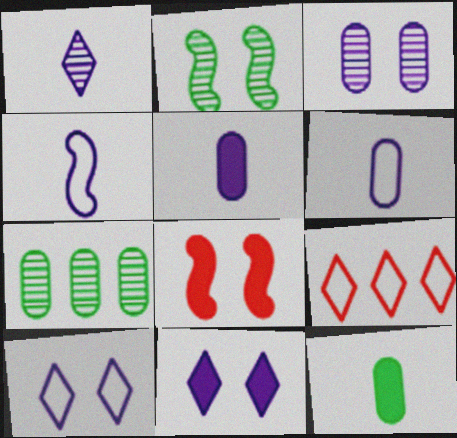[[1, 4, 5], 
[2, 5, 9]]